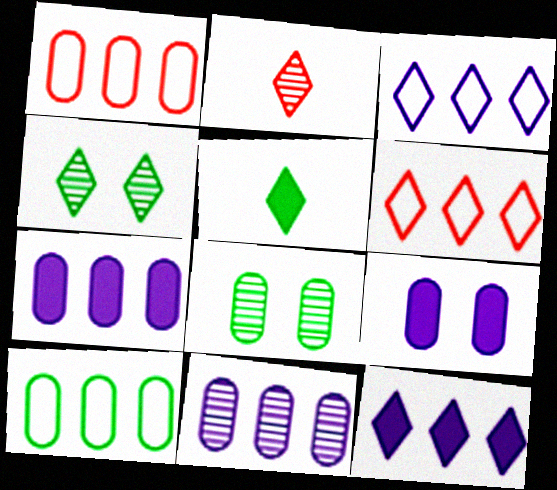[]